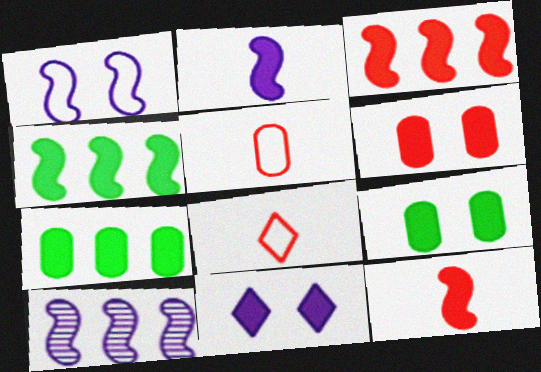[[1, 2, 10], 
[7, 11, 12], 
[8, 9, 10]]